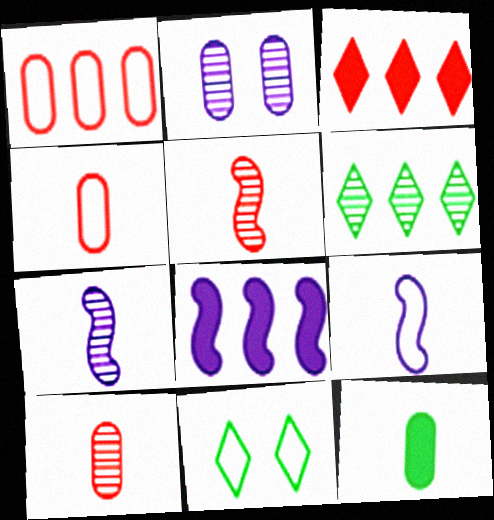[[1, 2, 12], 
[1, 6, 8], 
[1, 9, 11], 
[2, 5, 6], 
[8, 10, 11]]